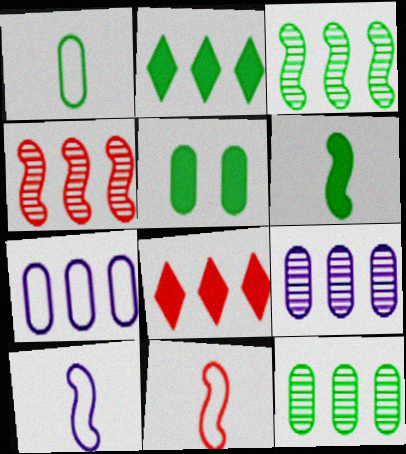[[1, 5, 12], 
[2, 4, 7], 
[2, 5, 6], 
[3, 7, 8]]